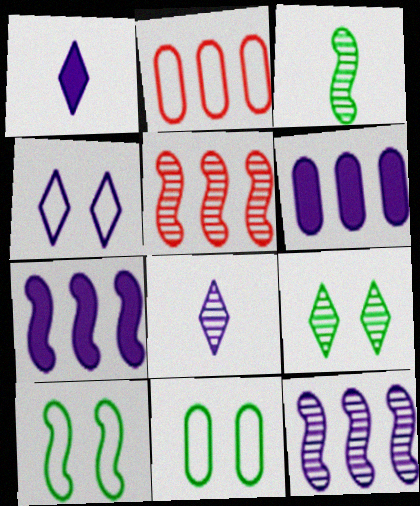[[1, 5, 11]]